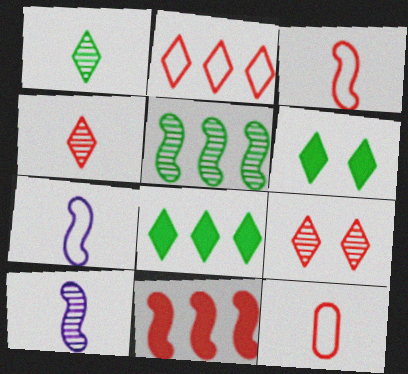[[9, 11, 12]]